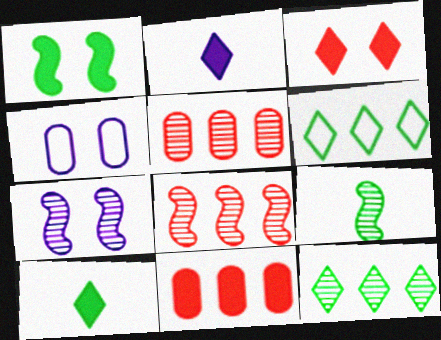[[1, 2, 11], 
[4, 8, 10], 
[7, 8, 9]]